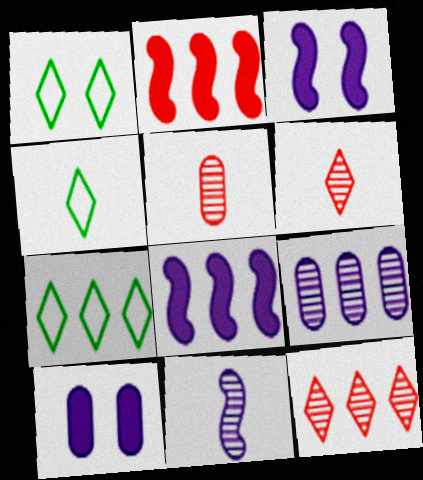[[1, 4, 7], 
[1, 5, 8], 
[2, 7, 9], 
[3, 5, 7]]